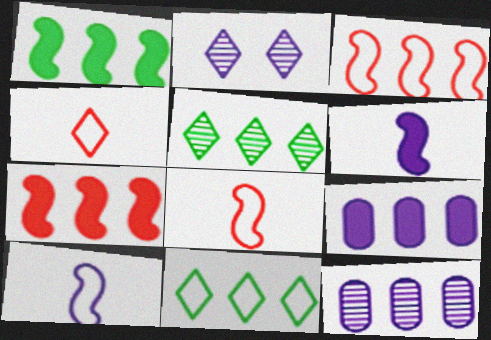[[2, 9, 10], 
[3, 5, 9], 
[7, 11, 12]]